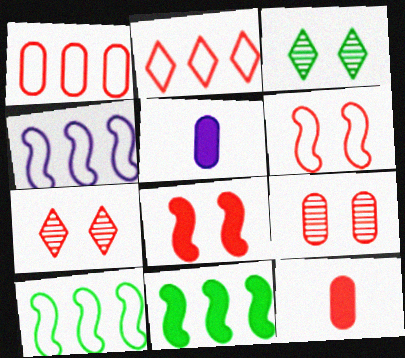[[1, 9, 12], 
[3, 4, 12], 
[5, 7, 10]]